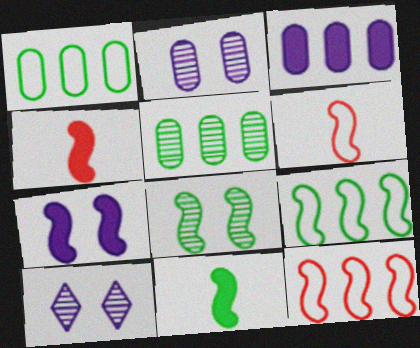[[1, 4, 10], 
[8, 9, 11]]